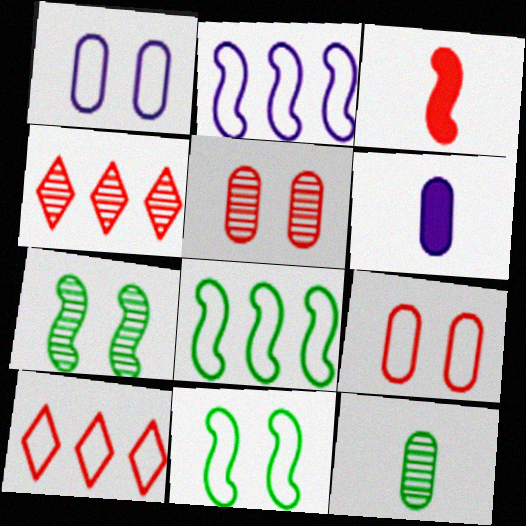[[2, 3, 7], 
[3, 4, 9], 
[3, 5, 10], 
[4, 6, 11], 
[6, 7, 10]]